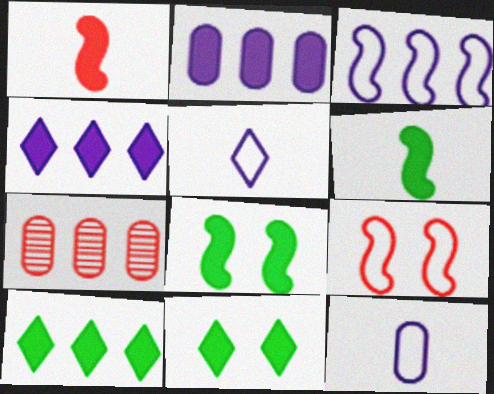[[1, 2, 11], 
[3, 7, 10], 
[5, 7, 8]]